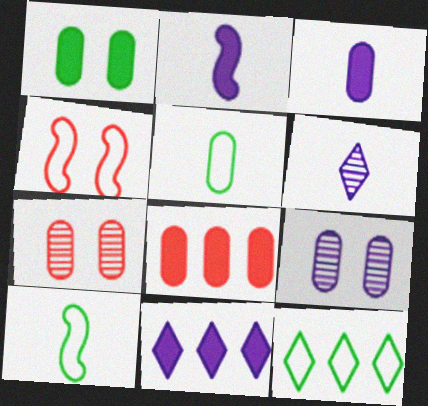[[1, 3, 8], 
[2, 7, 12], 
[5, 8, 9], 
[7, 10, 11]]